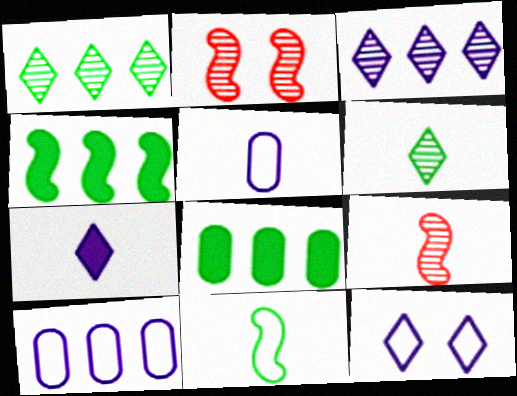[[3, 7, 12], 
[8, 9, 12]]